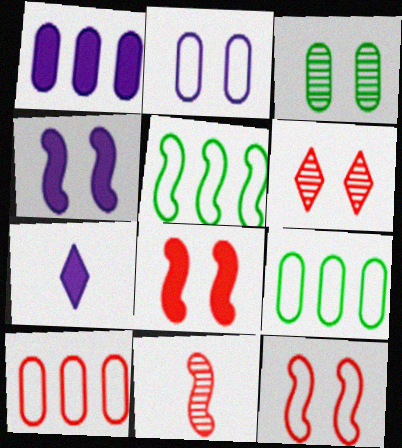[[1, 4, 7], 
[4, 5, 11]]